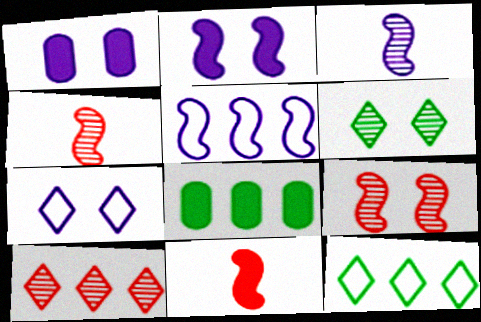[[1, 4, 12], 
[2, 3, 5], 
[4, 7, 8], 
[5, 8, 10]]